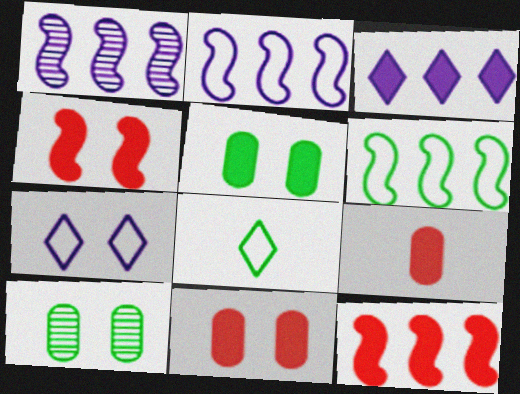[[1, 6, 12], 
[1, 8, 11], 
[4, 7, 10]]